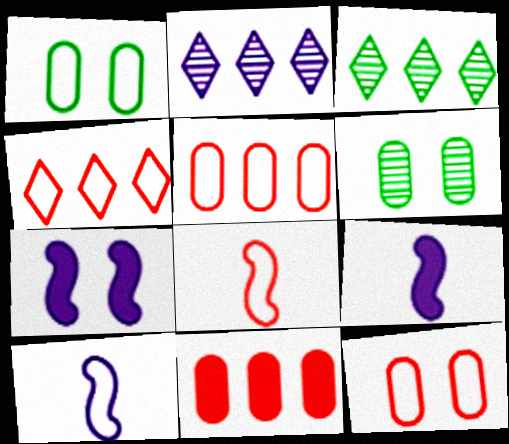[[1, 4, 10], 
[3, 9, 12], 
[4, 6, 9], 
[4, 8, 12]]